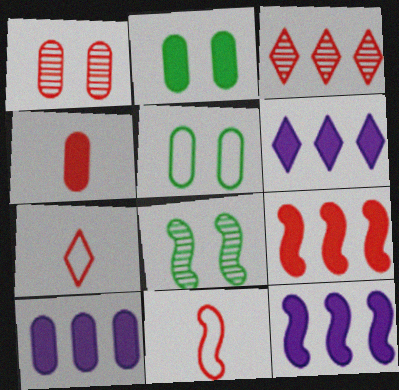[[1, 7, 9], 
[2, 4, 10], 
[6, 10, 12], 
[7, 8, 10], 
[8, 11, 12]]